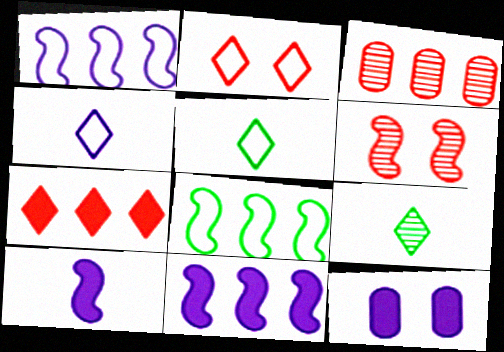[[6, 8, 10]]